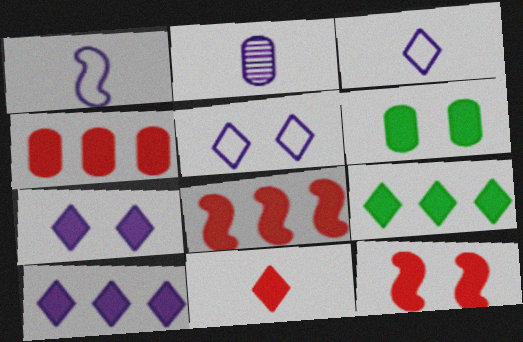[[4, 11, 12], 
[6, 7, 12], 
[7, 9, 11]]